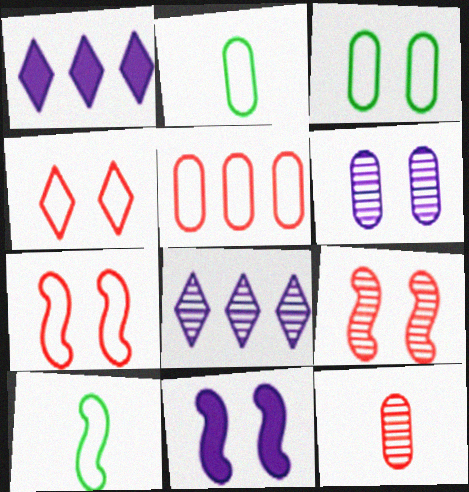[[1, 2, 9]]